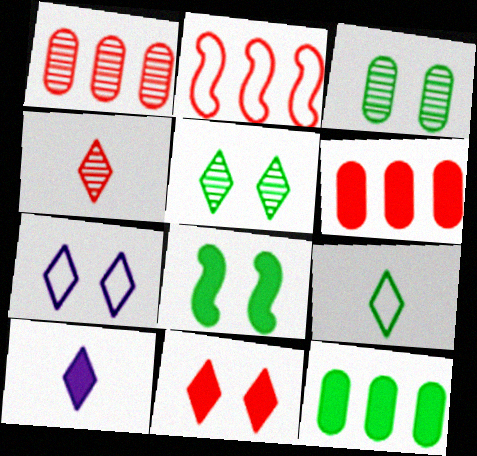[[2, 3, 10], 
[4, 9, 10], 
[5, 7, 11], 
[6, 8, 10]]